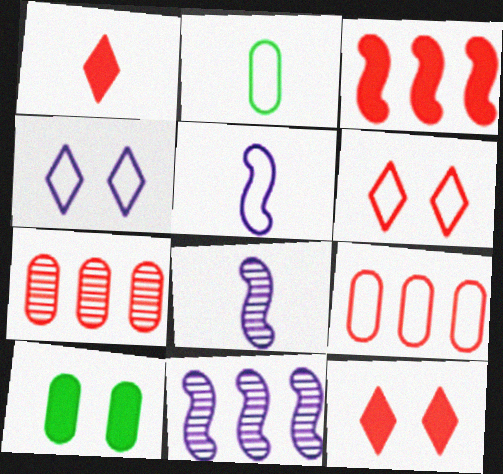[[1, 2, 8], 
[2, 11, 12]]